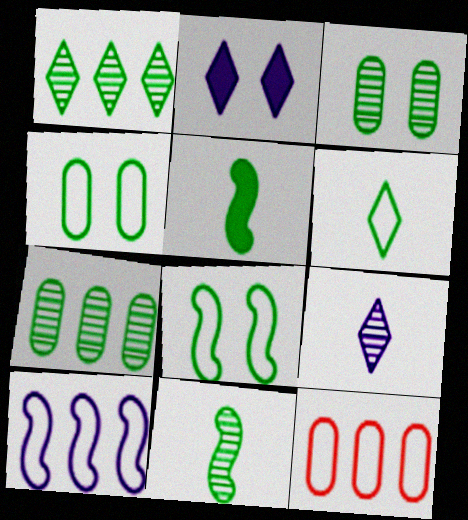[[1, 3, 11], 
[1, 4, 5], 
[2, 11, 12]]